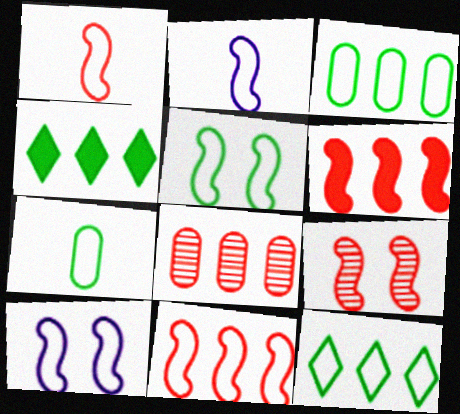[[1, 6, 9], 
[2, 5, 11], 
[5, 7, 12]]